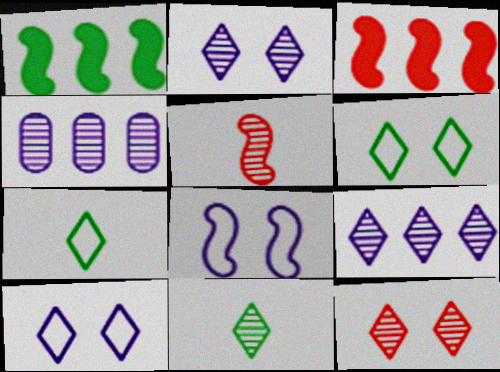[[1, 5, 8], 
[9, 11, 12]]